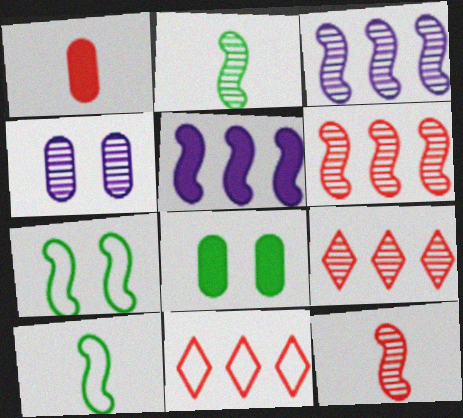[[2, 4, 9], 
[5, 7, 12]]